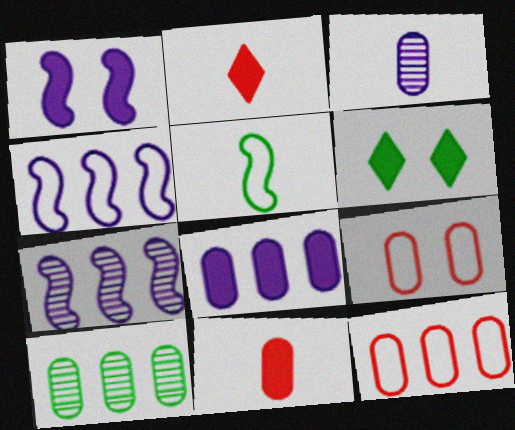[[2, 3, 5], 
[5, 6, 10], 
[8, 10, 12]]